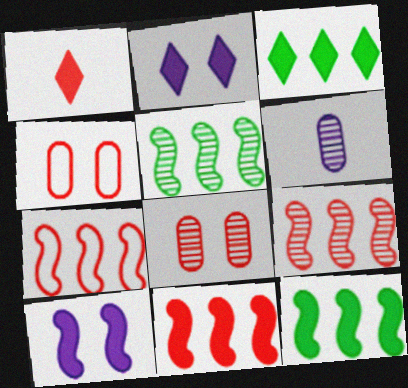[[1, 2, 3], 
[1, 4, 9], 
[1, 7, 8], 
[7, 9, 11]]